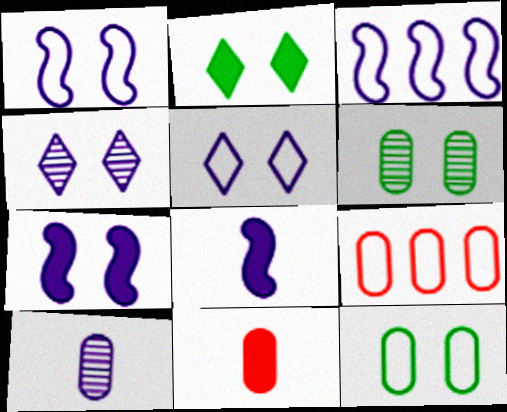[]